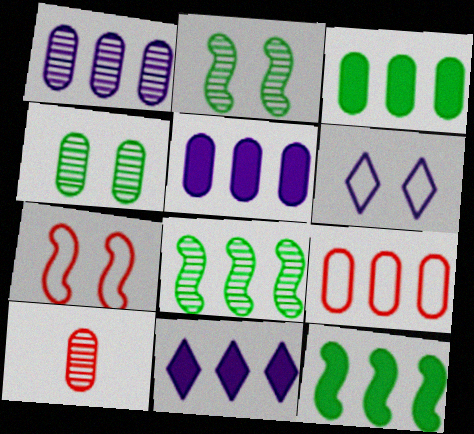[[1, 3, 9], 
[1, 4, 10], 
[6, 10, 12], 
[8, 9, 11]]